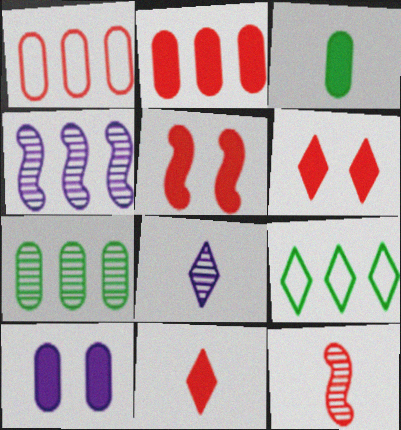[[1, 6, 12], 
[2, 3, 10], 
[2, 4, 9], 
[2, 5, 11], 
[6, 8, 9], 
[9, 10, 12]]